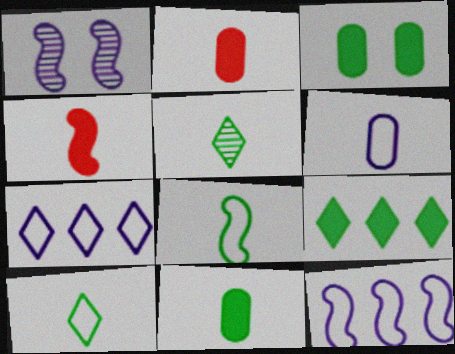[[4, 5, 6], 
[5, 8, 11]]